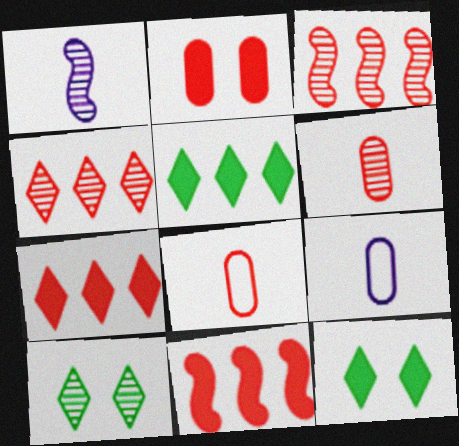[[3, 9, 12], 
[9, 10, 11]]